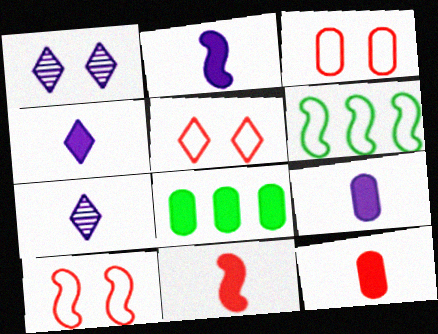[[1, 6, 12], 
[2, 4, 9], 
[3, 5, 10], 
[7, 8, 10]]